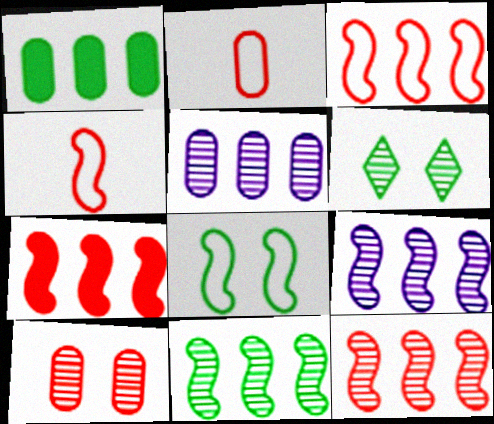[[3, 7, 12], 
[9, 11, 12]]